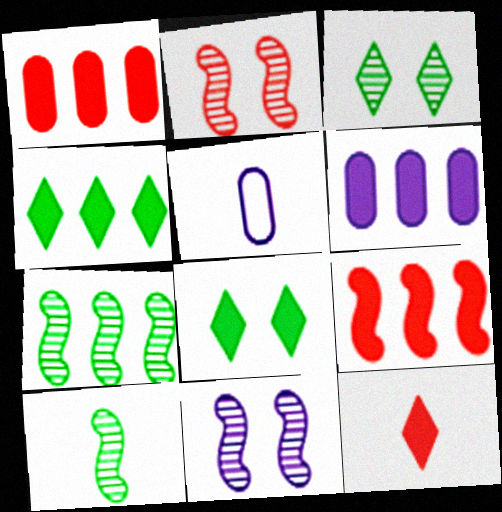[[2, 4, 5], 
[3, 5, 9], 
[4, 6, 9], 
[5, 10, 12]]